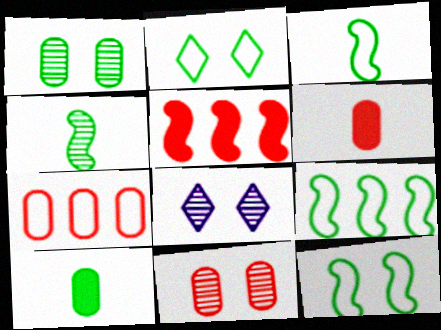[[3, 9, 12], 
[6, 7, 11], 
[6, 8, 9]]